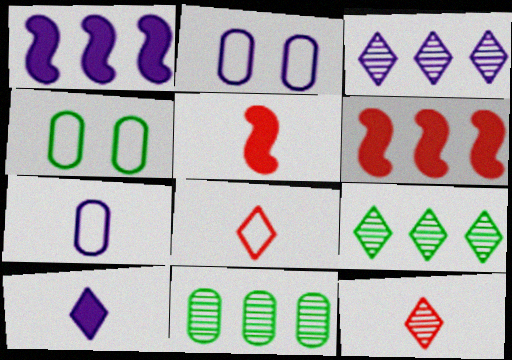[[1, 4, 12], 
[2, 5, 9], 
[3, 4, 5]]